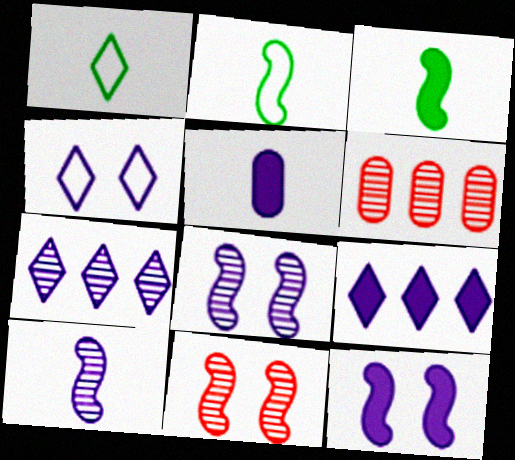[[1, 6, 12], 
[3, 4, 6], 
[5, 9, 12]]